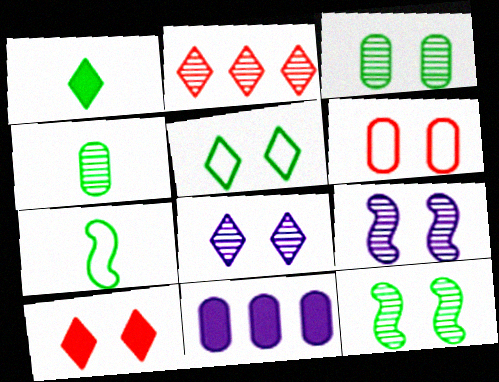[[1, 4, 7], 
[2, 4, 9], 
[4, 6, 11], 
[5, 8, 10]]